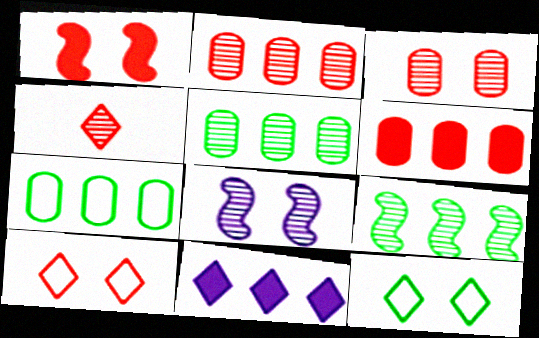[[1, 3, 10], 
[4, 5, 8], 
[4, 11, 12]]